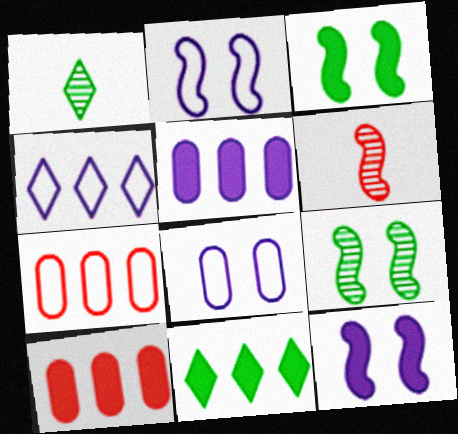[[1, 2, 10], 
[1, 7, 12], 
[6, 8, 11]]